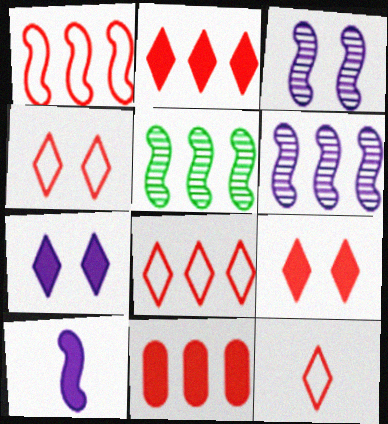[[4, 8, 12]]